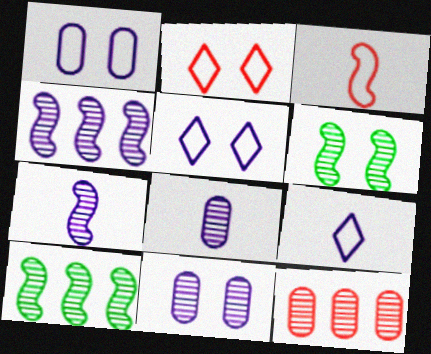[]